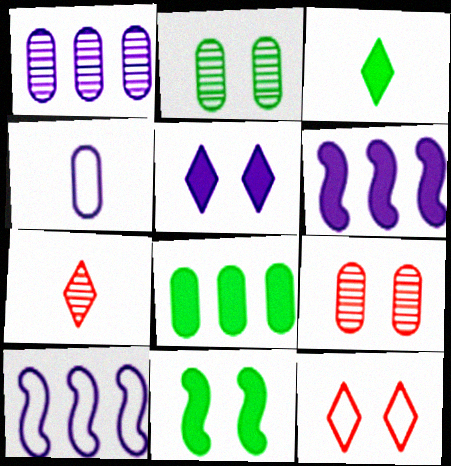[[3, 8, 11], 
[3, 9, 10], 
[4, 8, 9]]